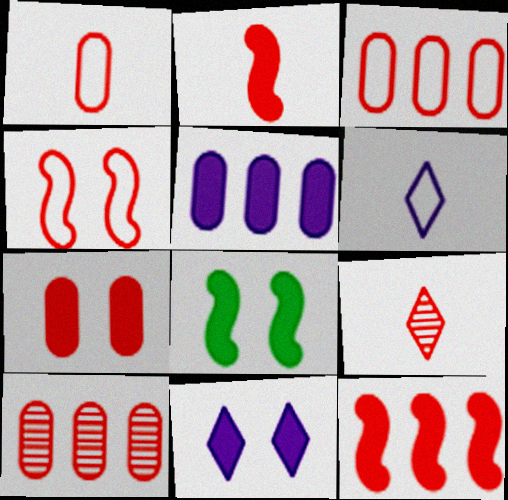[[1, 2, 9], 
[1, 7, 10], 
[6, 8, 10], 
[7, 8, 11]]